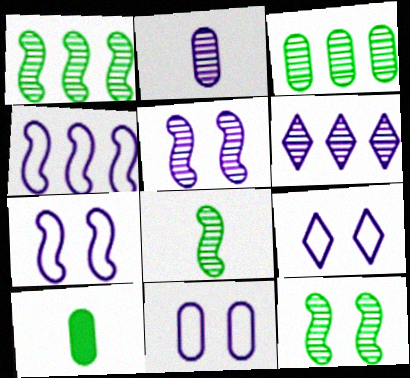[[1, 8, 12], 
[2, 5, 6], 
[7, 9, 11]]